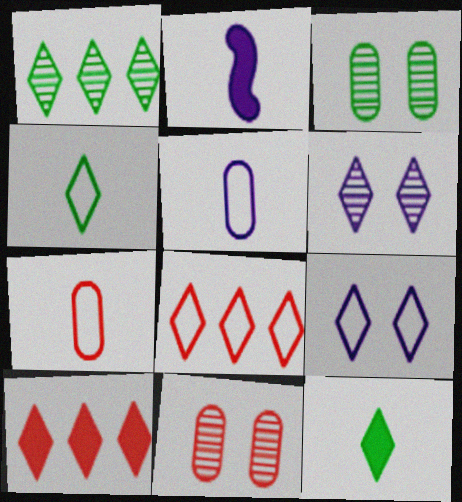[[2, 3, 8], 
[4, 6, 10], 
[4, 8, 9], 
[6, 8, 12]]